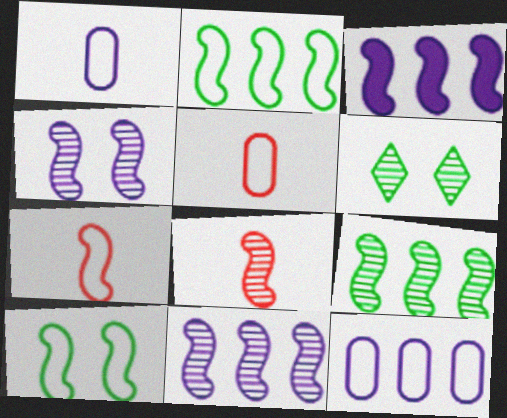[[3, 5, 6], 
[3, 8, 10], 
[4, 8, 9]]